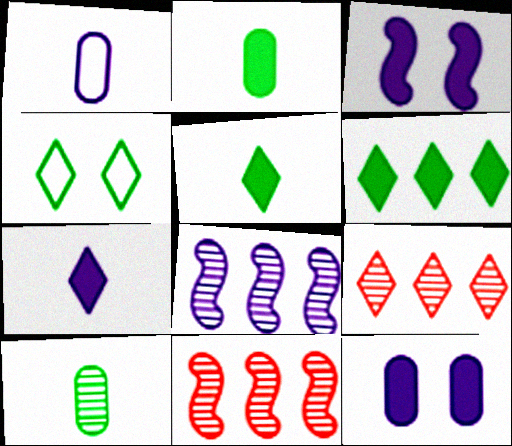[[4, 7, 9]]